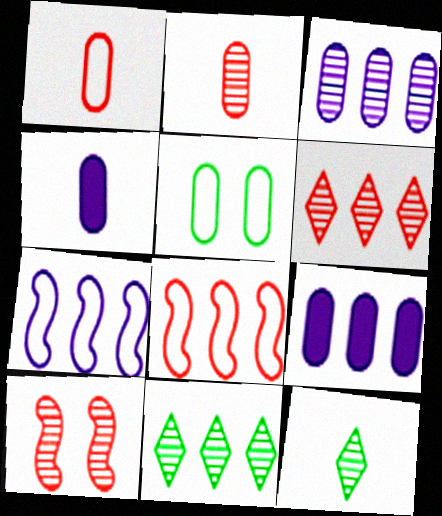[[2, 5, 9], 
[2, 6, 10], 
[3, 10, 12], 
[8, 9, 11]]